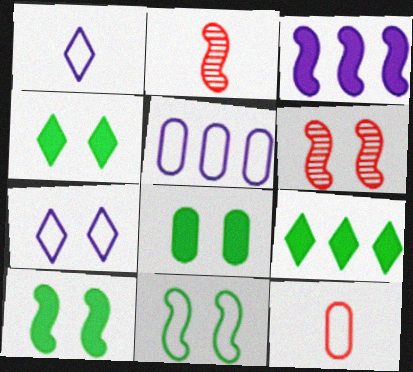[[2, 3, 11], 
[2, 4, 5], 
[4, 8, 10], 
[6, 7, 8]]